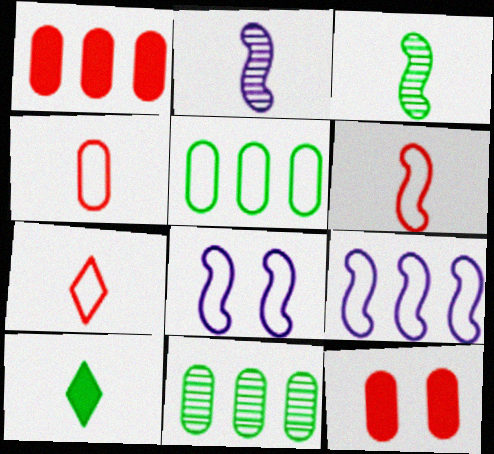[[2, 4, 10], 
[4, 6, 7], 
[5, 7, 8]]